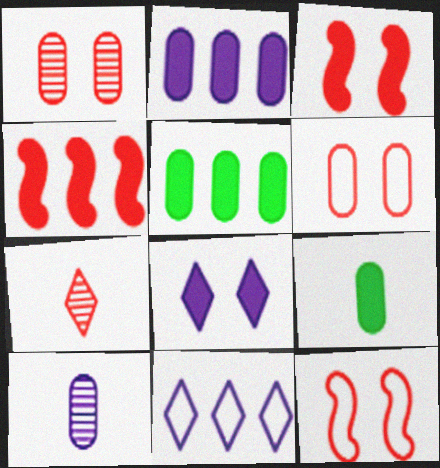[[4, 6, 7], 
[4, 8, 9], 
[5, 6, 10]]